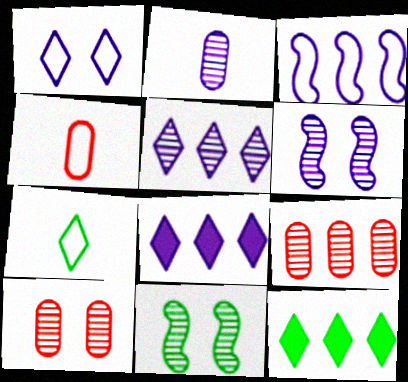[[2, 5, 6], 
[3, 9, 12], 
[4, 6, 12], 
[4, 8, 11]]